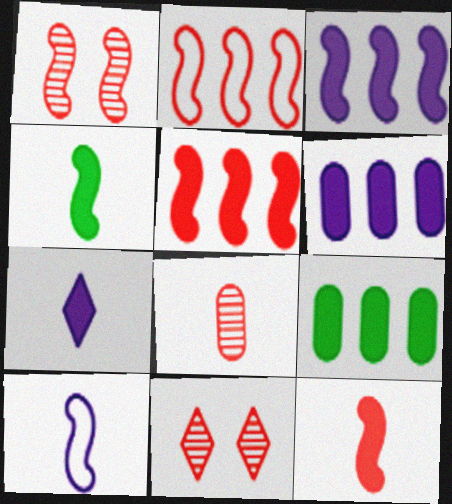[[1, 2, 12], 
[9, 10, 11]]